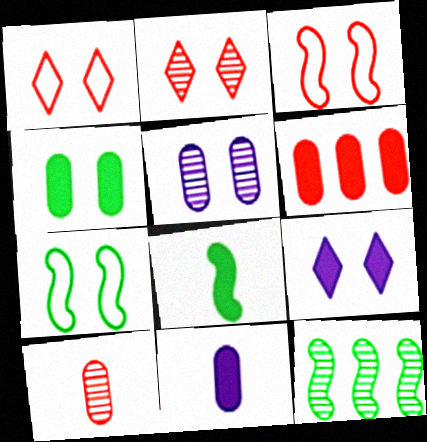[[1, 11, 12], 
[4, 6, 11], 
[6, 8, 9], 
[7, 8, 12]]